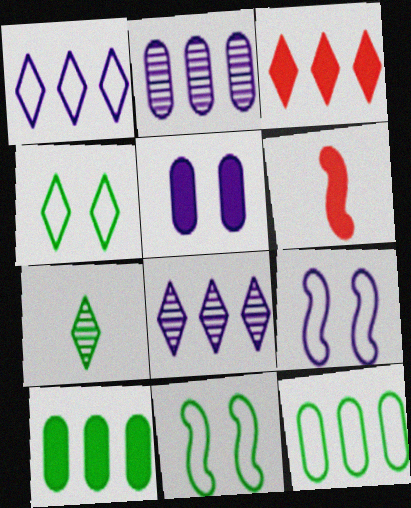[[2, 4, 6], 
[7, 10, 11]]